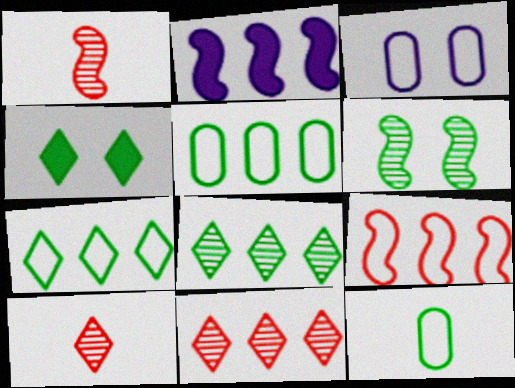[[2, 5, 11]]